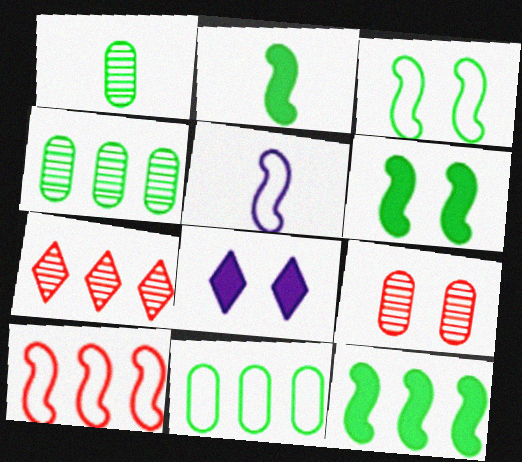[[1, 8, 10], 
[2, 6, 12], 
[3, 5, 10], 
[3, 8, 9]]